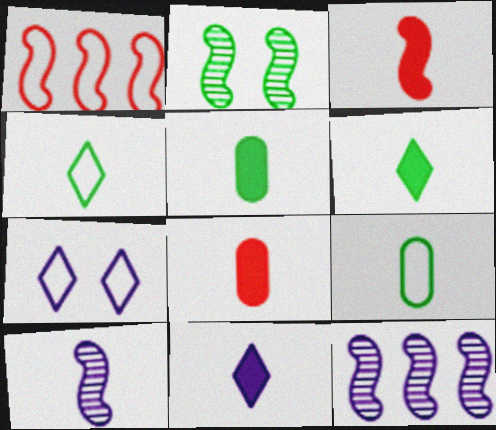[[1, 7, 9], 
[3, 5, 11], 
[4, 8, 10]]